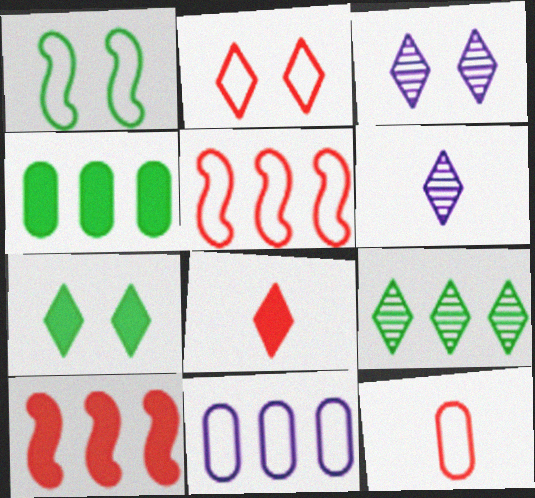[[2, 3, 7], 
[2, 5, 12], 
[9, 10, 11]]